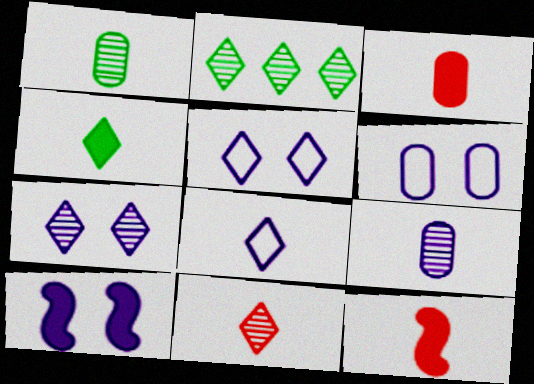[[1, 8, 12], 
[2, 6, 12], 
[2, 7, 11], 
[4, 8, 11], 
[6, 7, 10]]